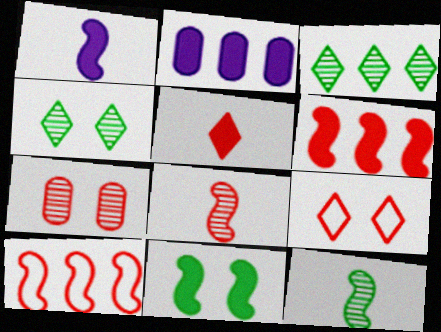[[1, 6, 11], 
[2, 3, 10], 
[2, 5, 11], 
[2, 9, 12], 
[5, 7, 10]]